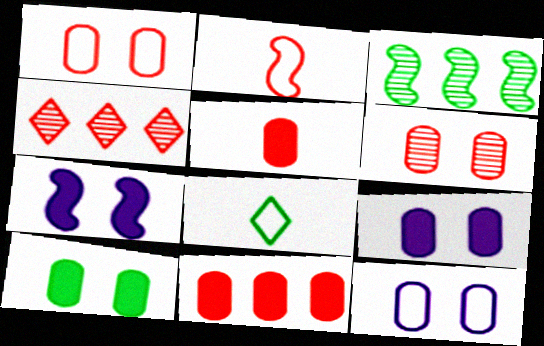[[2, 3, 7], 
[3, 8, 10], 
[6, 10, 12]]